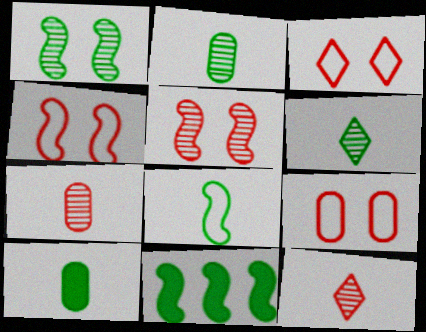[[1, 8, 11], 
[3, 4, 9], 
[6, 8, 10]]